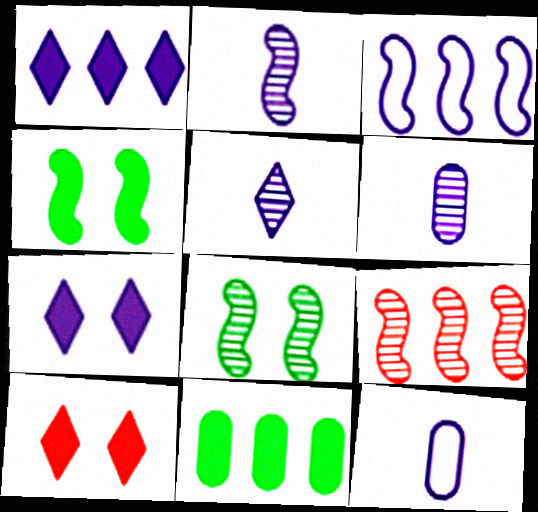[[2, 5, 6], 
[2, 8, 9], 
[3, 6, 7]]